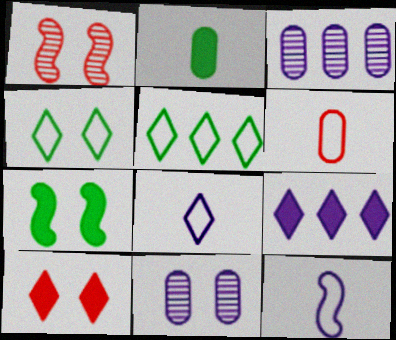[[9, 11, 12]]